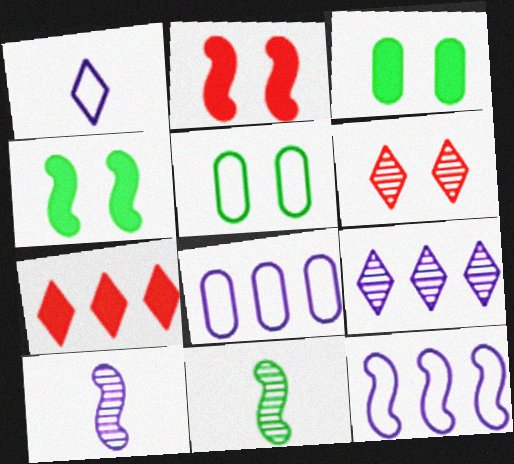[[2, 11, 12], 
[5, 7, 10]]